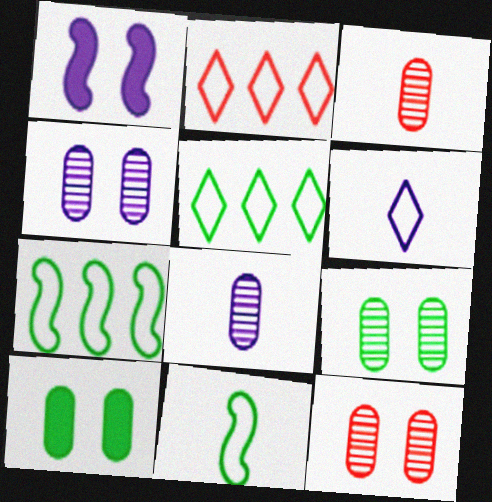[[1, 3, 5], 
[4, 9, 12]]